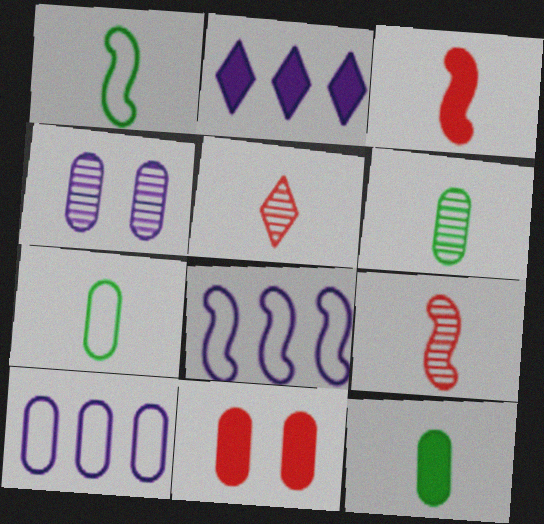[[6, 7, 12], 
[6, 10, 11]]